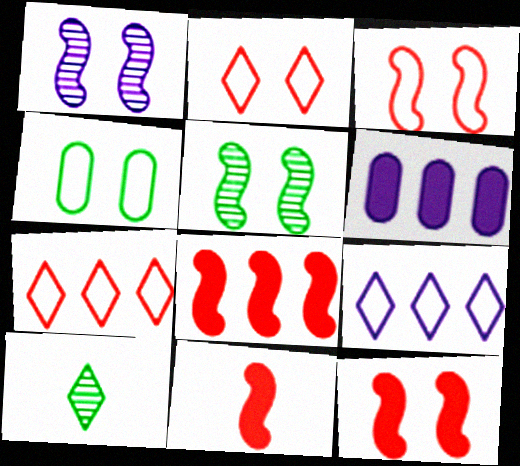[[3, 6, 10], 
[8, 11, 12]]